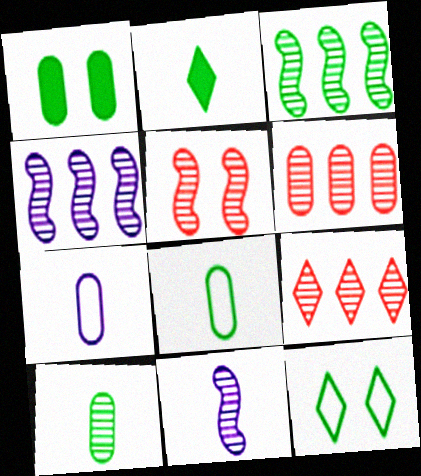[[1, 6, 7], 
[3, 5, 11]]